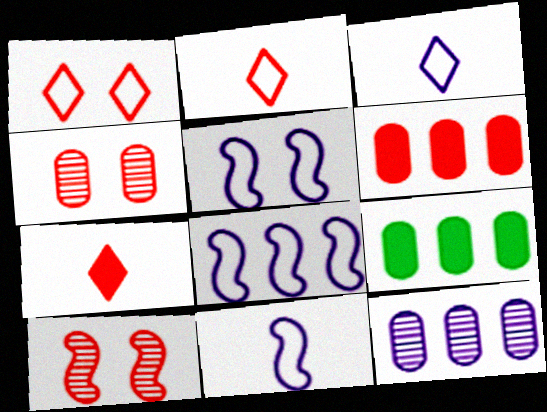[[2, 6, 10], 
[3, 9, 10], 
[5, 8, 11]]